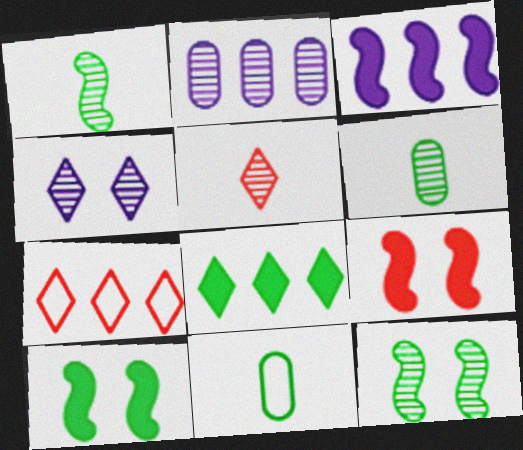[[2, 5, 12], 
[8, 11, 12]]